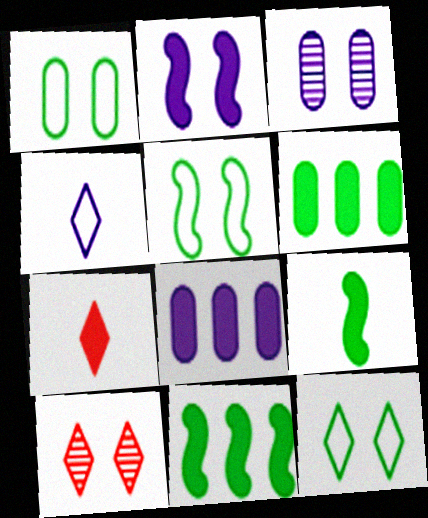[[1, 2, 10], 
[1, 5, 12], 
[2, 6, 7]]